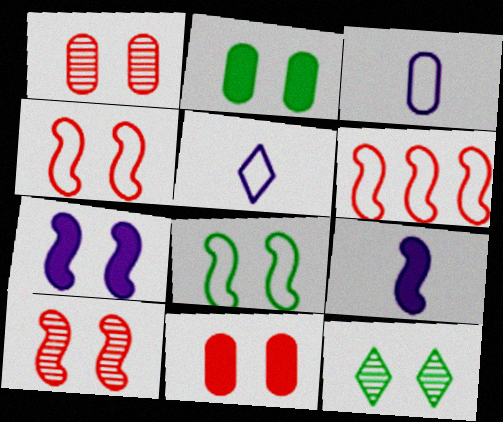[[2, 8, 12], 
[7, 8, 10]]